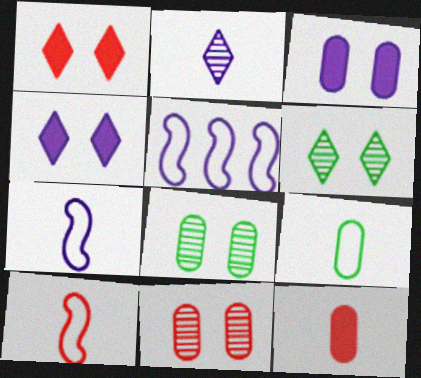[[2, 3, 5], 
[5, 6, 12]]